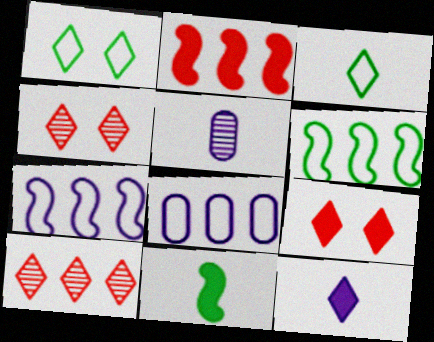[[1, 2, 5], 
[1, 10, 12], 
[4, 8, 11], 
[5, 6, 9]]